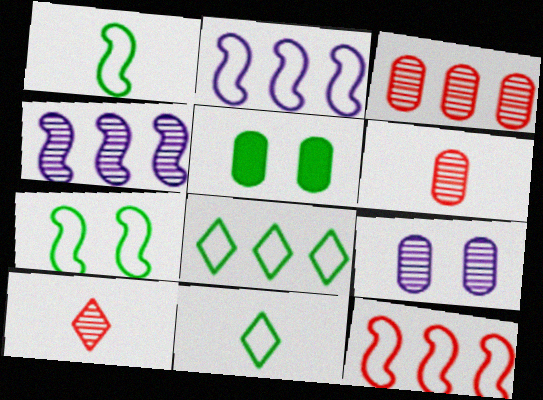[[2, 5, 10]]